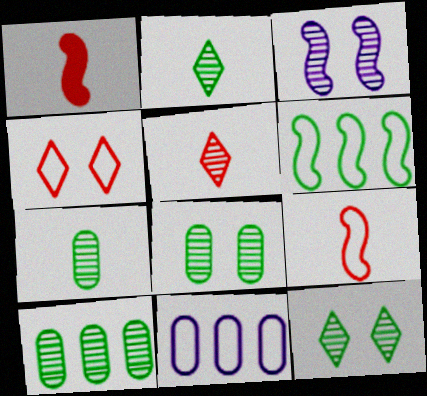[[1, 3, 6], 
[1, 11, 12], 
[3, 5, 10], 
[7, 8, 10]]